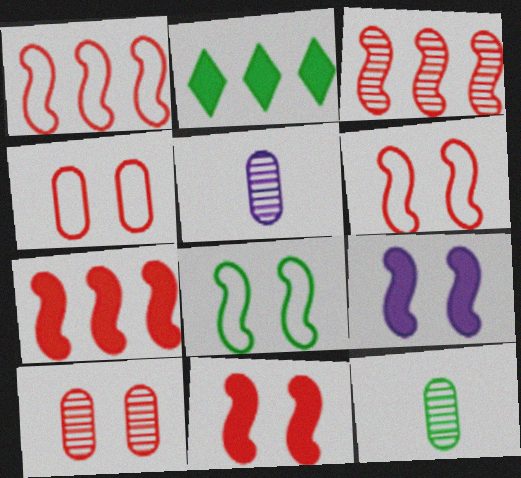[[1, 3, 7], 
[2, 5, 6], 
[2, 8, 12]]